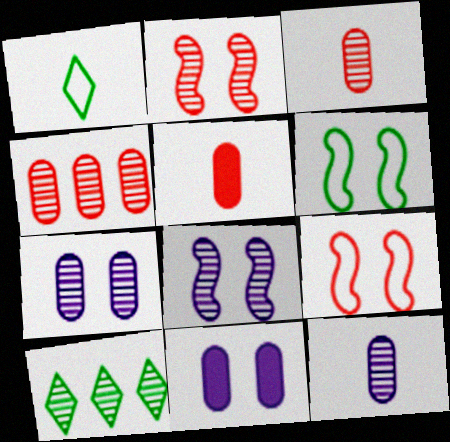[[2, 10, 12], 
[3, 8, 10]]